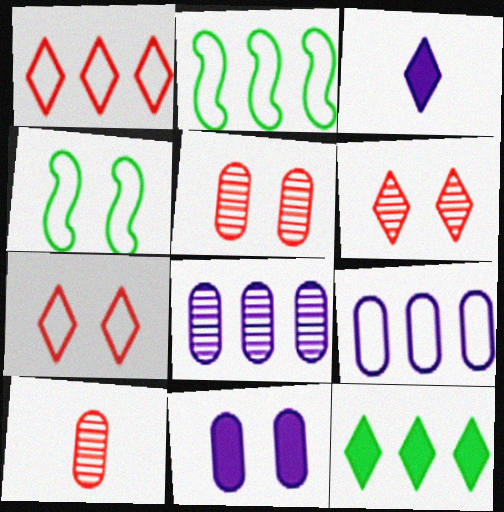[[1, 2, 9], 
[2, 3, 5], 
[4, 6, 11]]